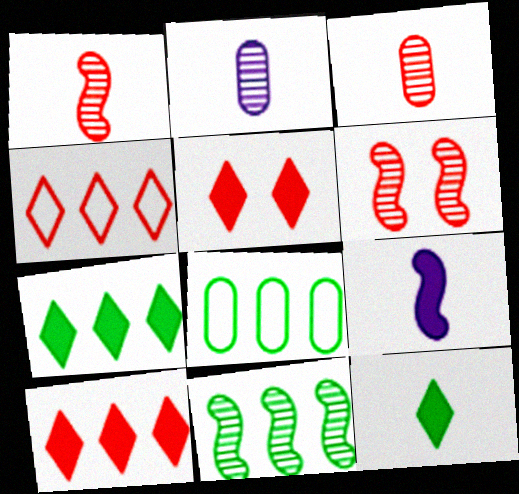[[7, 8, 11]]